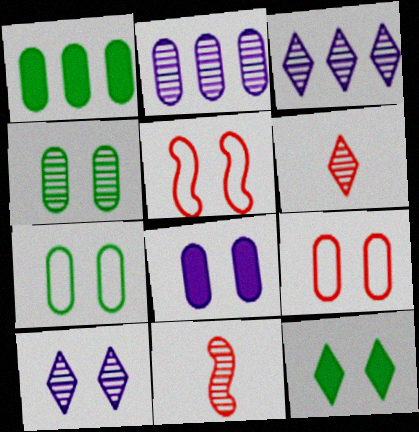[[3, 4, 11], 
[4, 8, 9]]